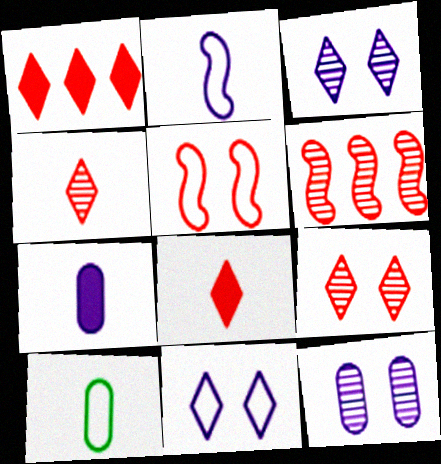[]